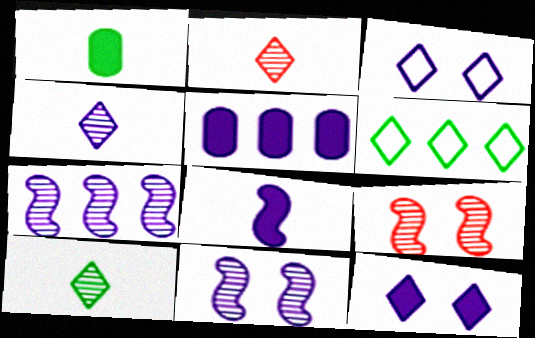[[2, 4, 10], 
[2, 6, 12], 
[5, 8, 12]]